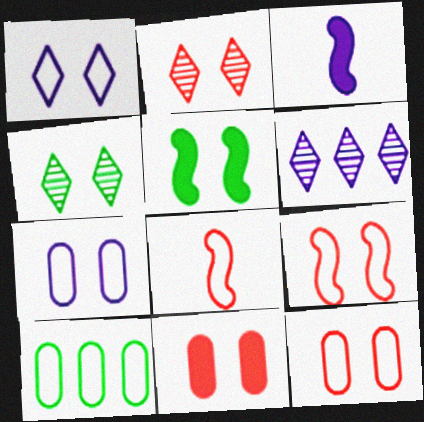[[1, 8, 10], 
[2, 3, 10], 
[2, 5, 7], 
[2, 9, 11], 
[3, 6, 7]]